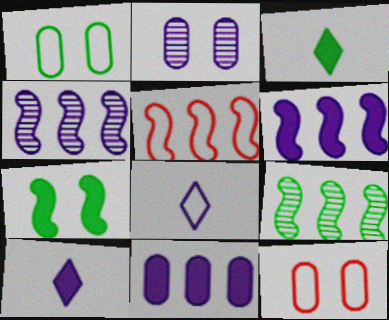[[1, 3, 9], 
[1, 5, 8], 
[2, 3, 5], 
[2, 6, 8], 
[3, 4, 12], 
[5, 6, 9], 
[9, 10, 12]]